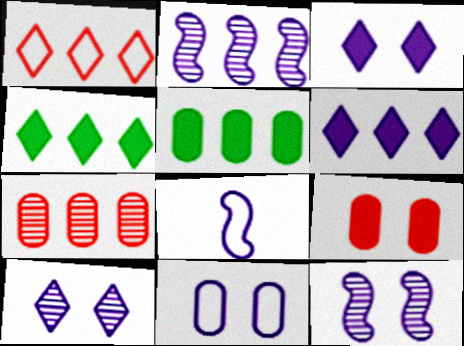[[1, 2, 5], 
[3, 11, 12]]